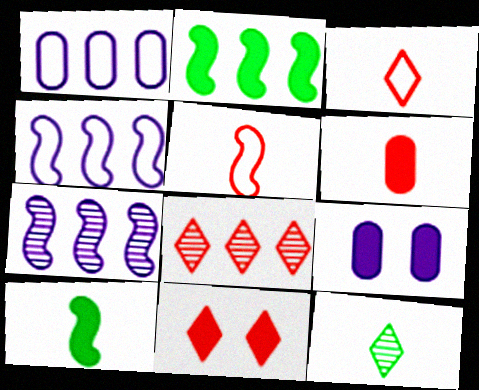[[1, 2, 8], 
[3, 8, 11]]